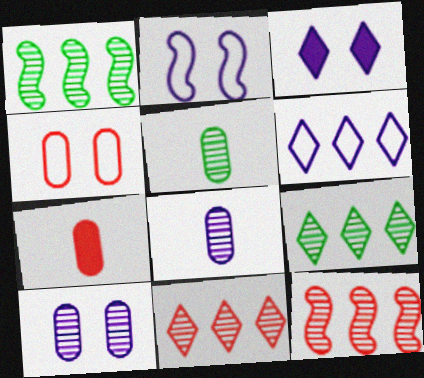[[2, 3, 10], 
[2, 7, 9]]